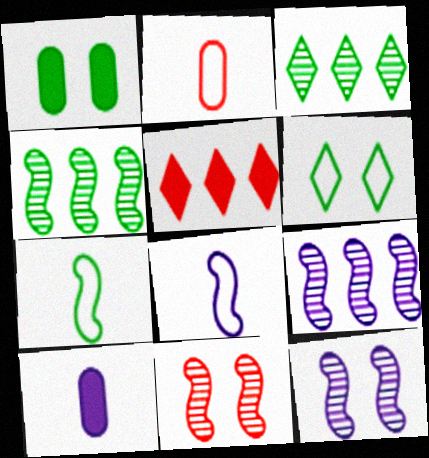[[1, 3, 7], 
[2, 5, 11]]